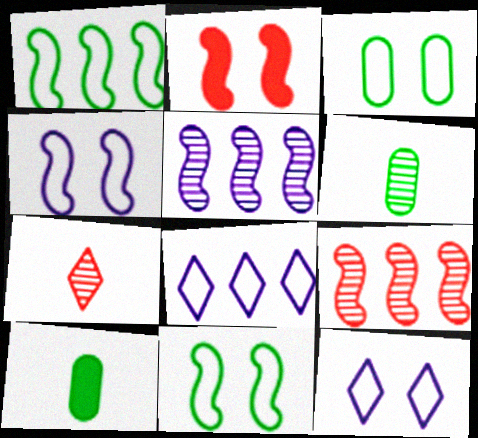[[2, 6, 8], 
[9, 10, 12]]